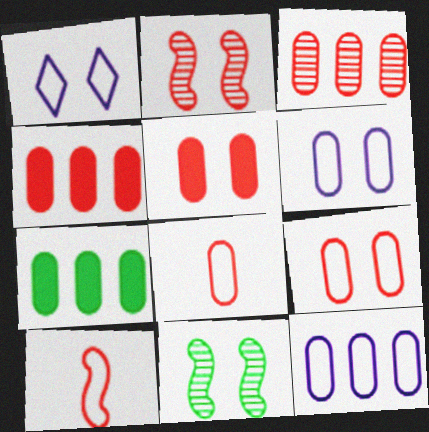[[1, 5, 11], 
[3, 5, 8], 
[3, 7, 12]]